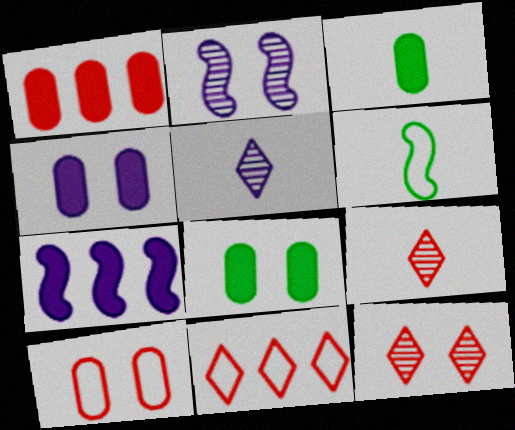[[1, 3, 4], 
[2, 3, 11]]